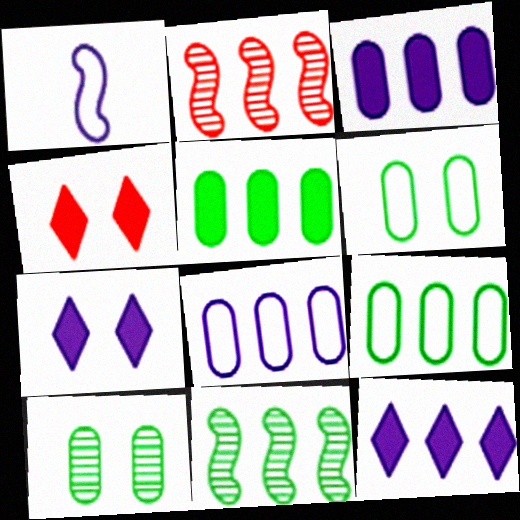[[2, 9, 12]]